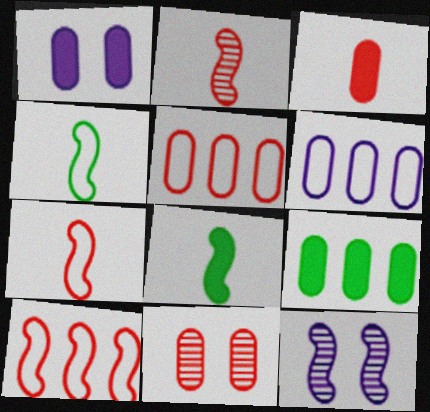[[1, 3, 9], 
[3, 5, 11], 
[8, 10, 12]]